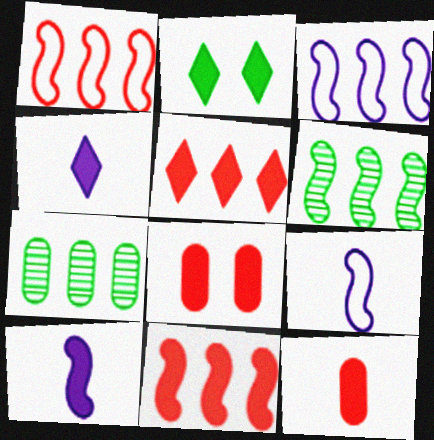[[2, 4, 5], 
[3, 5, 7], 
[3, 6, 11]]